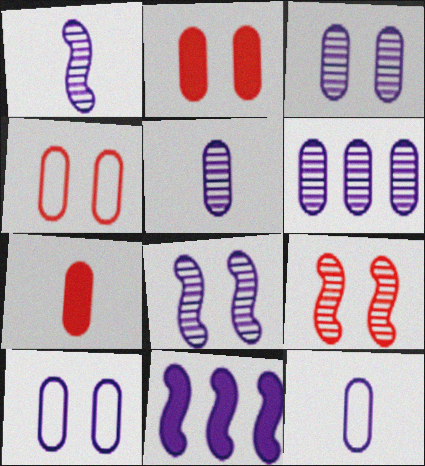[[3, 5, 6]]